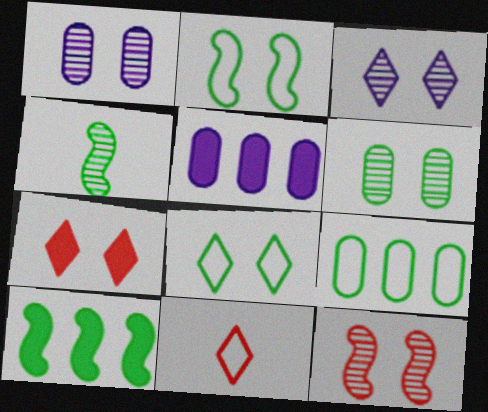[[1, 2, 7], 
[1, 10, 11], 
[2, 4, 10], 
[3, 6, 12], 
[3, 7, 8]]